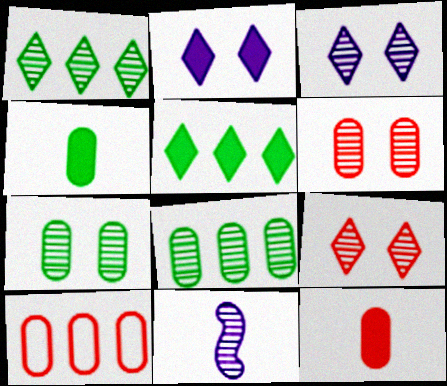[[1, 6, 11], 
[6, 10, 12], 
[8, 9, 11]]